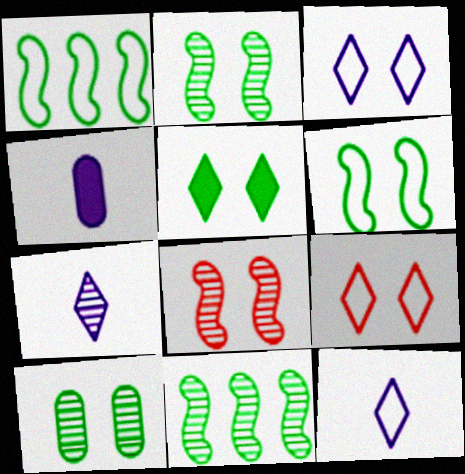[[4, 9, 11], 
[5, 6, 10]]